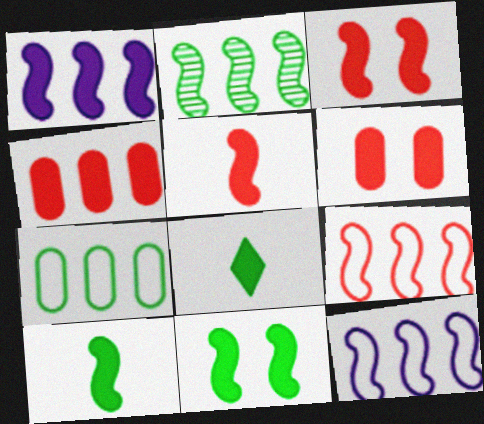[[1, 2, 9], 
[1, 3, 10], 
[1, 5, 11], 
[1, 6, 8]]